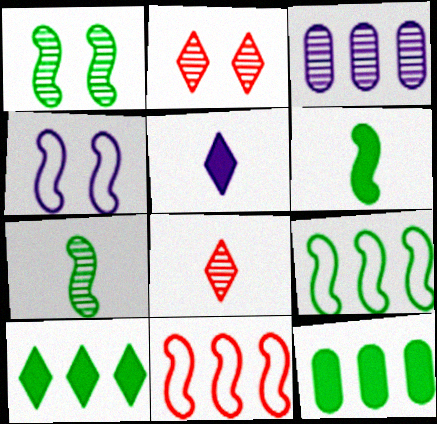[[1, 3, 8], 
[1, 6, 9], 
[2, 3, 7], 
[3, 4, 5], 
[3, 10, 11], 
[4, 8, 12]]